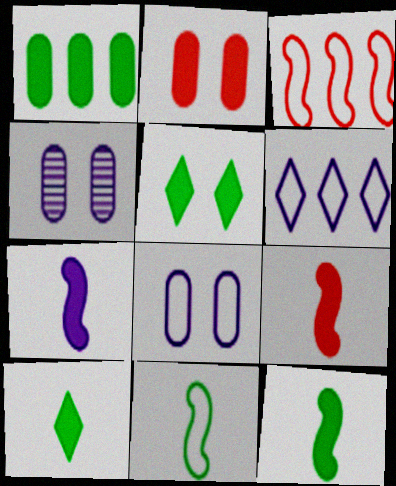[[1, 5, 12], 
[3, 4, 10], 
[4, 6, 7], 
[7, 9, 12]]